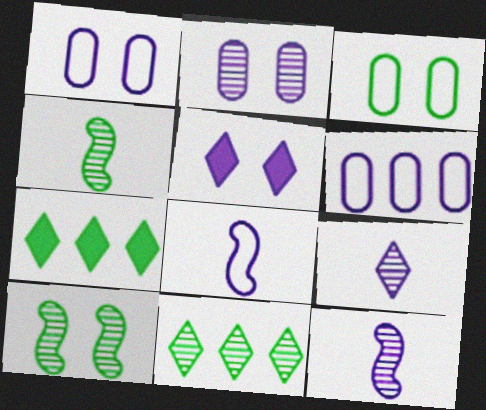[[3, 4, 7], 
[5, 6, 12]]